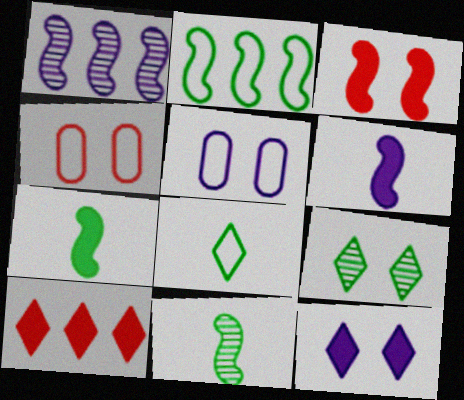[[3, 5, 9], 
[5, 10, 11]]